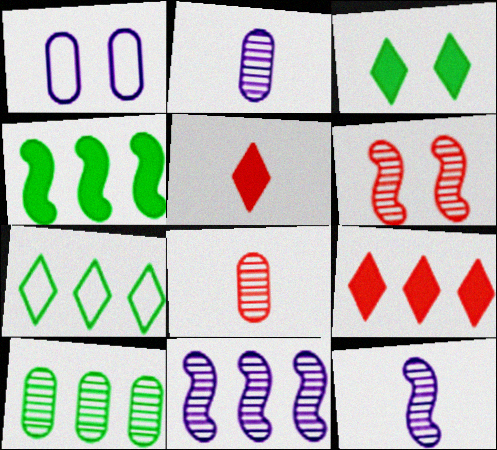[[1, 3, 6], 
[4, 7, 10]]